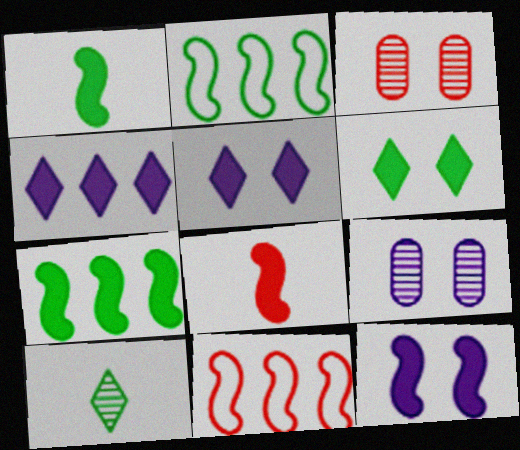[[7, 8, 12]]